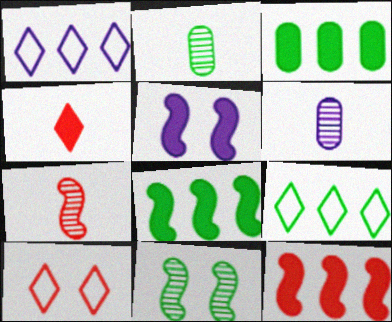[[1, 5, 6], 
[3, 4, 5], 
[6, 8, 10]]